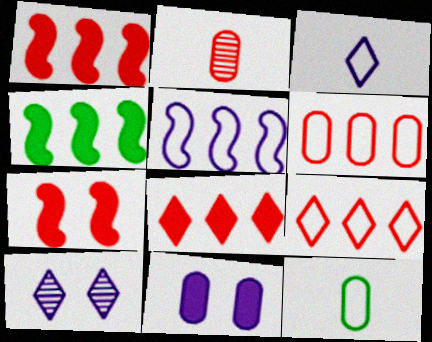[[1, 10, 12], 
[2, 7, 9]]